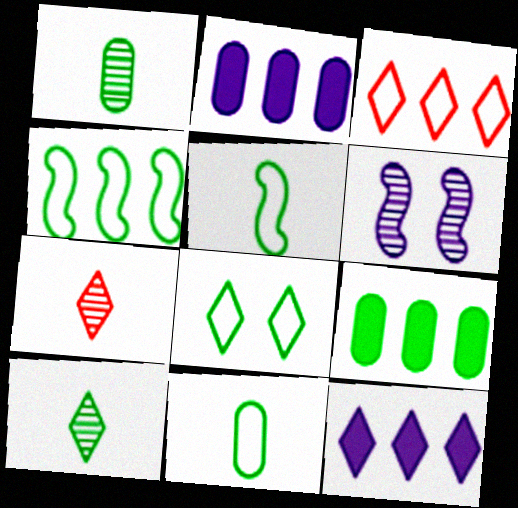[[4, 8, 11], 
[7, 8, 12]]